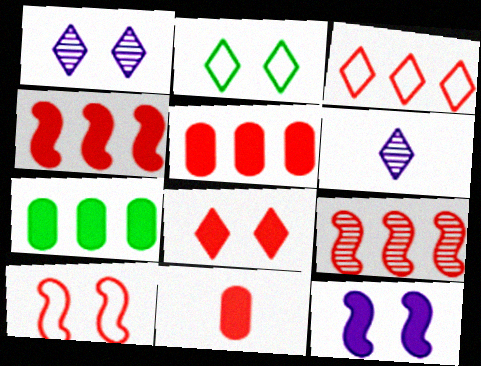[[1, 2, 8], 
[3, 5, 9], 
[4, 8, 11], 
[6, 7, 10]]